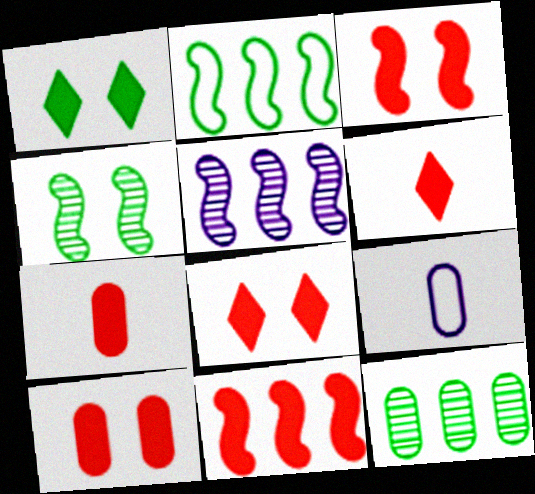[[2, 5, 11], 
[3, 8, 10], 
[6, 10, 11], 
[7, 8, 11], 
[9, 10, 12]]